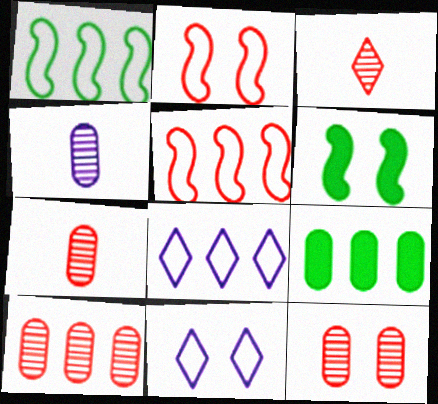[[6, 7, 8], 
[6, 11, 12], 
[7, 10, 12]]